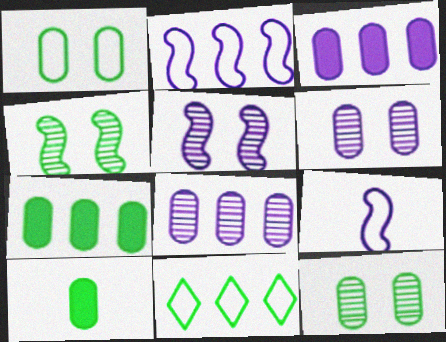[[4, 10, 11]]